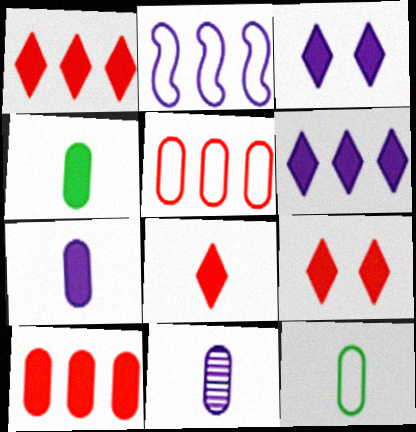[[1, 8, 9], 
[2, 3, 11]]